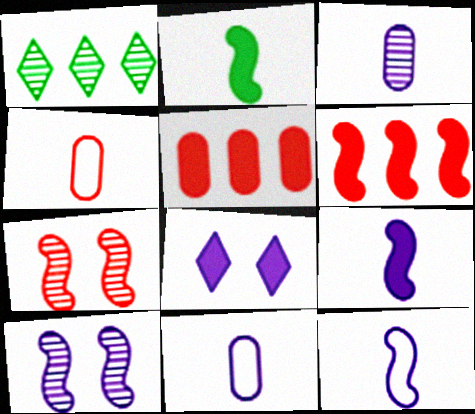[[1, 3, 7], 
[2, 5, 8]]